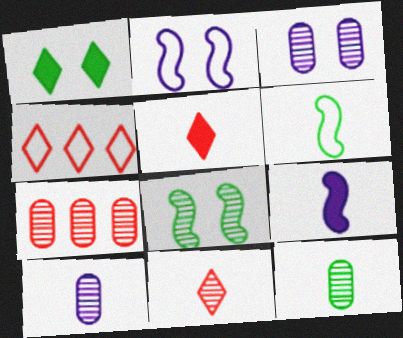[[3, 7, 12], 
[5, 6, 10]]